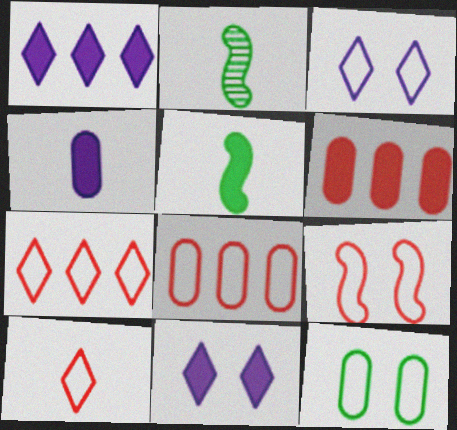[[2, 3, 6], 
[2, 4, 10], 
[2, 8, 11], 
[3, 9, 12], 
[5, 6, 11], 
[8, 9, 10]]